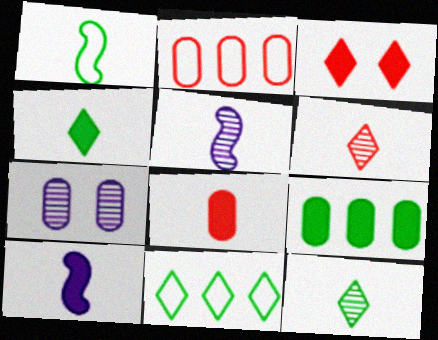[[3, 9, 10], 
[4, 8, 10]]